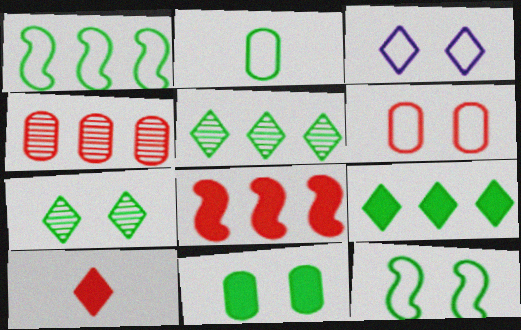[[3, 5, 10], 
[3, 6, 12], 
[7, 11, 12]]